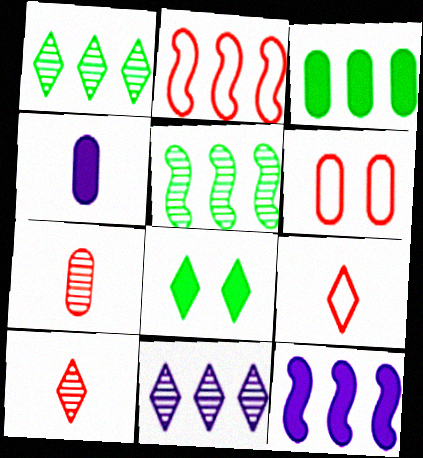[[2, 3, 11], 
[2, 5, 12], 
[2, 6, 9], 
[8, 9, 11]]